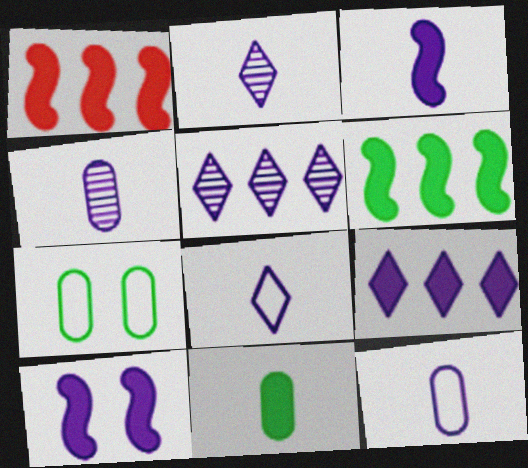[[1, 2, 7], 
[2, 3, 12], 
[3, 4, 8], 
[5, 10, 12]]